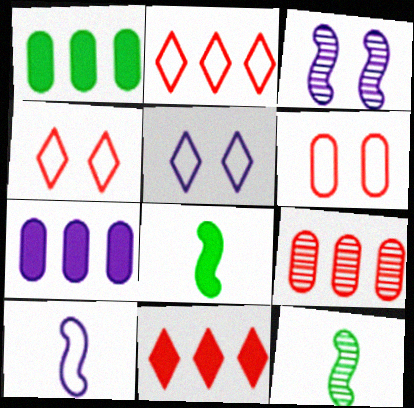[[4, 7, 12], 
[5, 8, 9]]